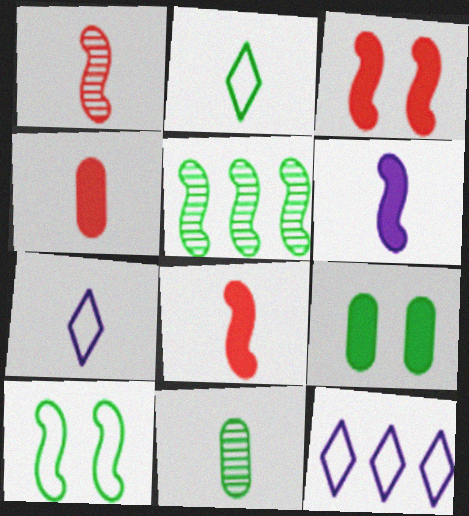[[1, 9, 12], 
[2, 5, 9], 
[3, 11, 12], 
[7, 8, 11]]